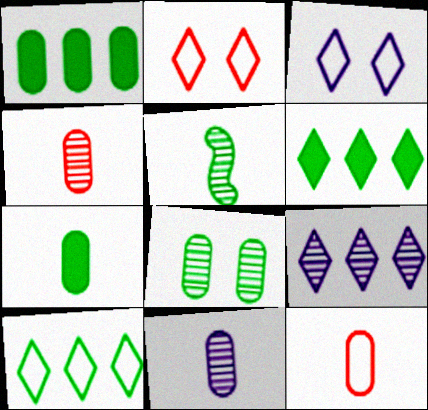[[7, 11, 12]]